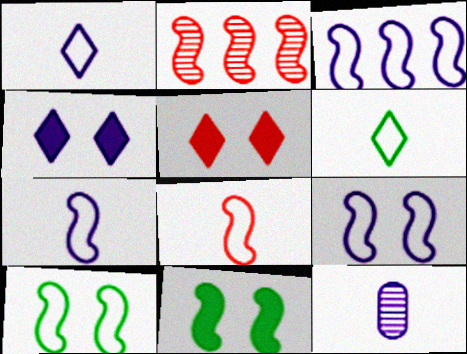[[2, 7, 11], 
[3, 4, 12], 
[3, 7, 9], 
[3, 8, 10]]